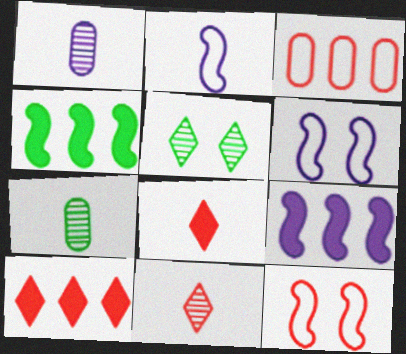[[2, 7, 8], 
[6, 7, 10]]